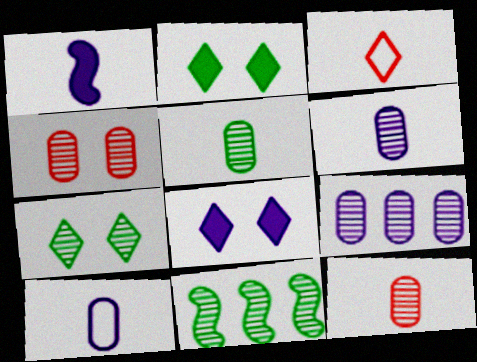[[1, 3, 5], 
[4, 5, 9], 
[5, 6, 12], 
[5, 7, 11]]